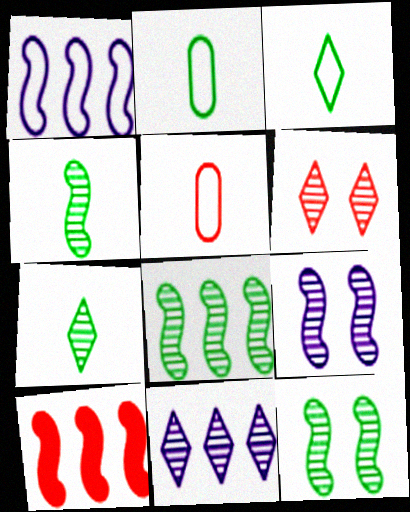[[1, 8, 10], 
[4, 8, 12], 
[5, 6, 10], 
[6, 7, 11]]